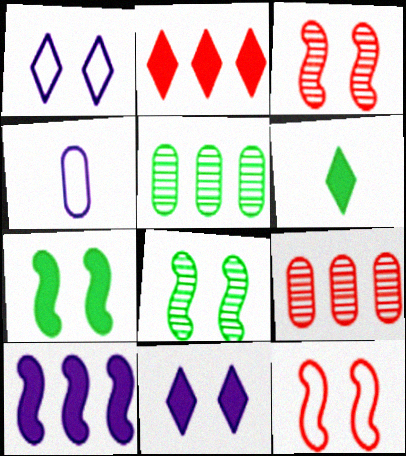[[2, 4, 8], 
[2, 6, 11]]